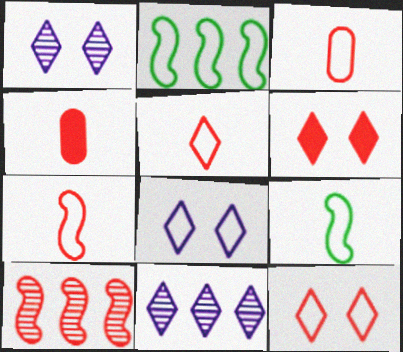[[1, 2, 4], 
[2, 3, 8], 
[3, 5, 7], 
[3, 6, 10], 
[4, 10, 12]]